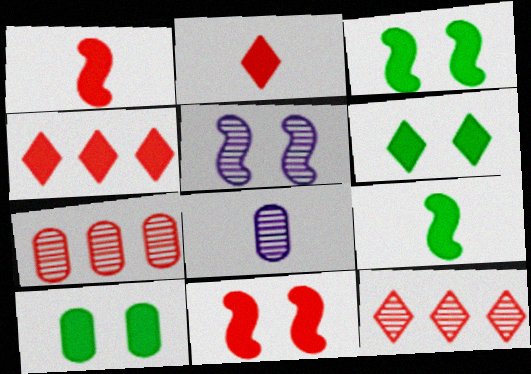[[3, 6, 10]]